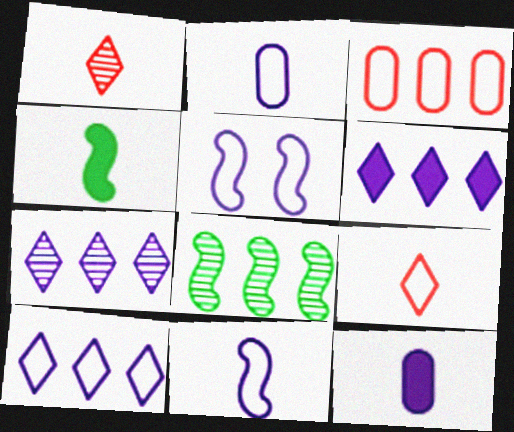[[1, 2, 4], 
[2, 5, 10], 
[3, 6, 8], 
[5, 7, 12], 
[6, 7, 10]]